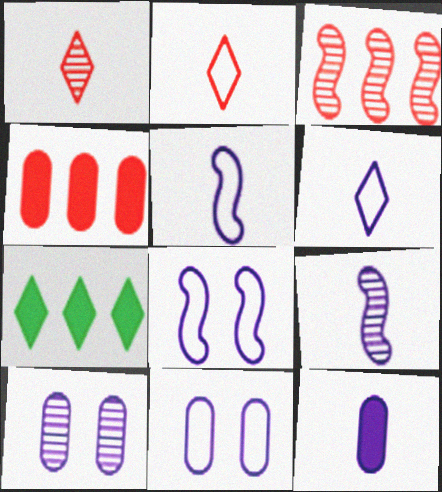[[6, 9, 12]]